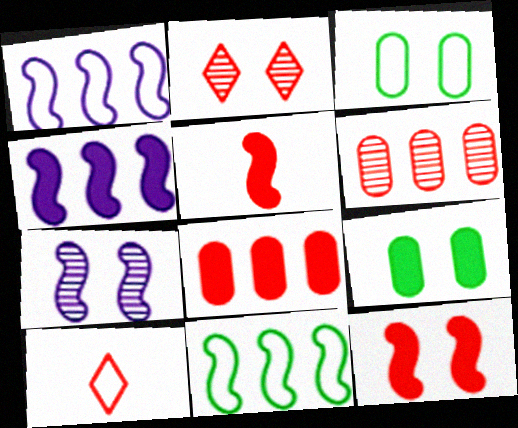[[1, 3, 10], 
[5, 7, 11], 
[6, 10, 12]]